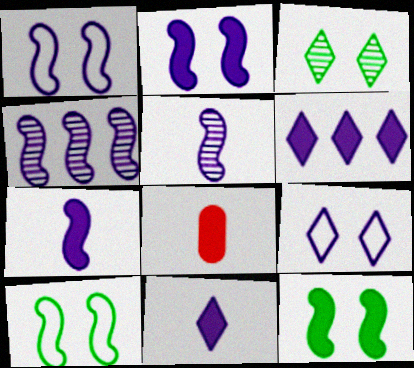[[1, 4, 7], 
[6, 8, 12]]